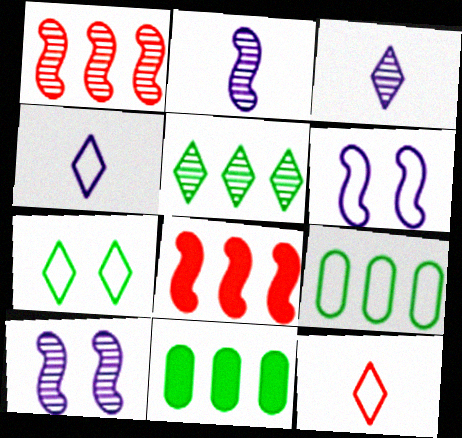[[6, 9, 12], 
[10, 11, 12]]